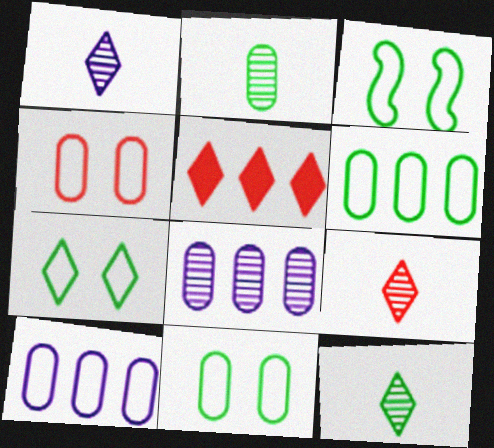[[1, 5, 7], 
[1, 9, 12], 
[3, 7, 11]]